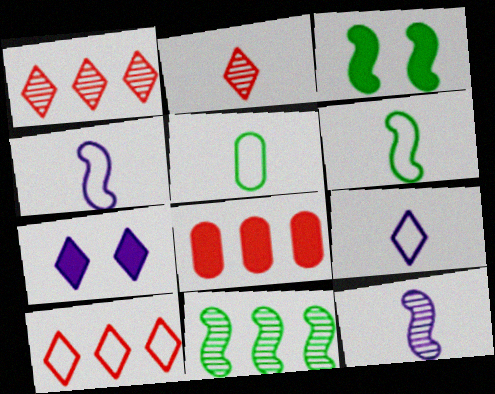[[3, 6, 11]]